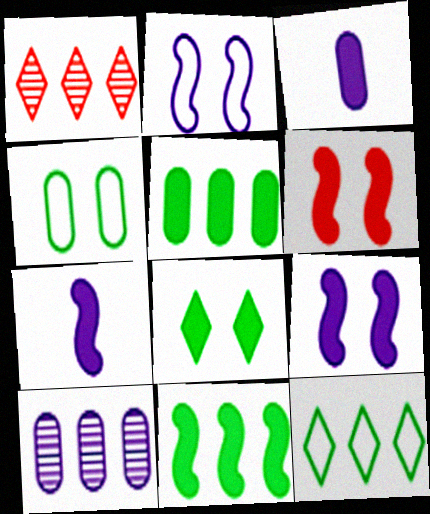[[1, 4, 7], 
[6, 7, 11]]